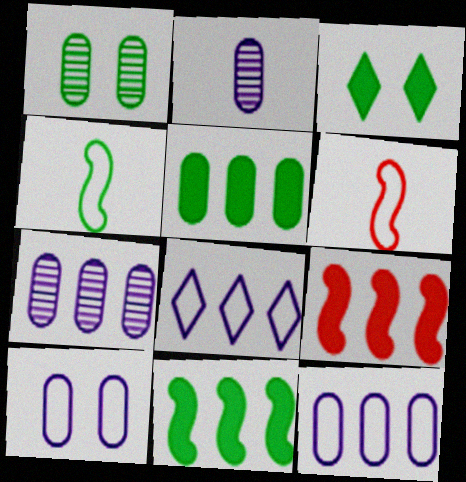[[3, 6, 7]]